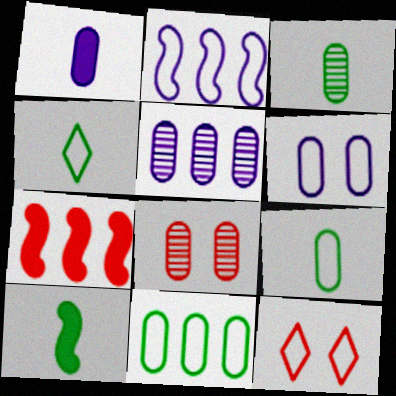[[1, 5, 6], 
[1, 8, 11], 
[2, 9, 12], 
[3, 4, 10], 
[3, 5, 8], 
[5, 10, 12]]